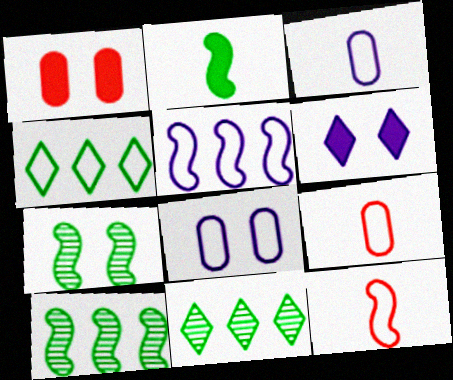[[4, 8, 12], 
[6, 9, 10]]